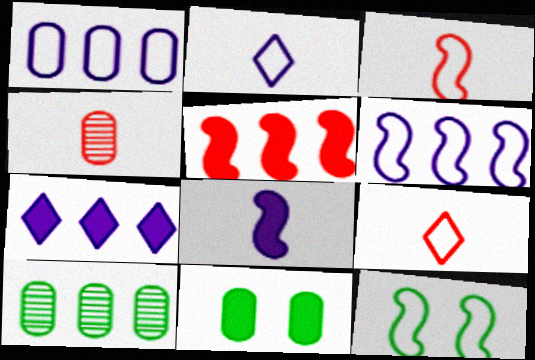[[1, 4, 11], 
[1, 9, 12], 
[3, 6, 12], 
[4, 7, 12]]